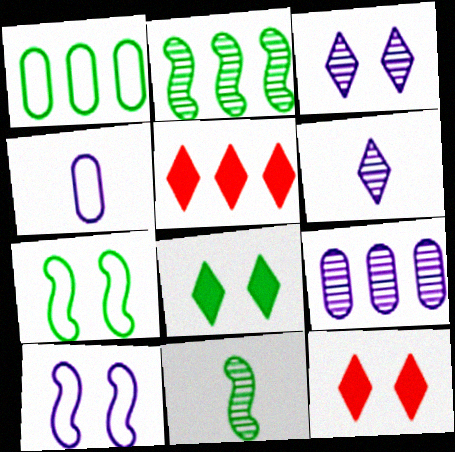[[1, 8, 11], 
[2, 4, 12]]